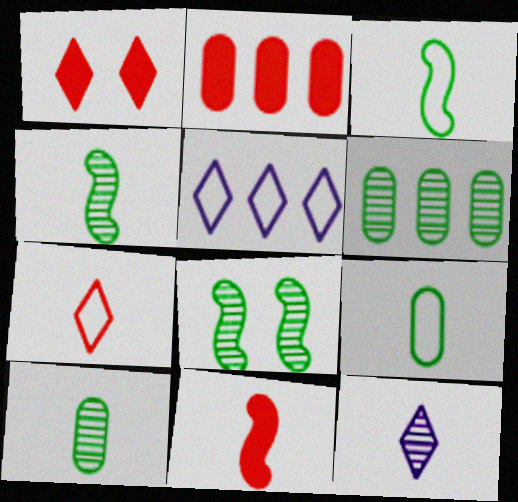[[1, 2, 11], 
[9, 11, 12]]